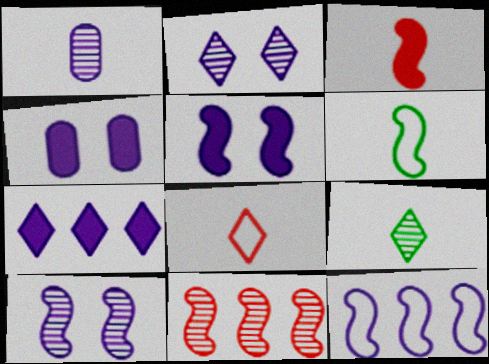[[5, 6, 11]]